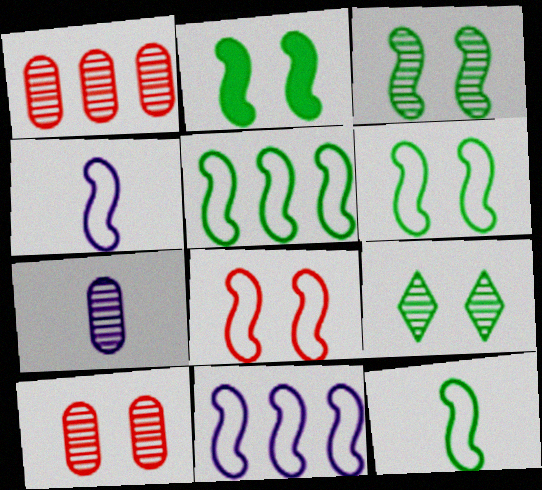[[2, 3, 6], 
[4, 5, 8], 
[5, 6, 12], 
[8, 11, 12]]